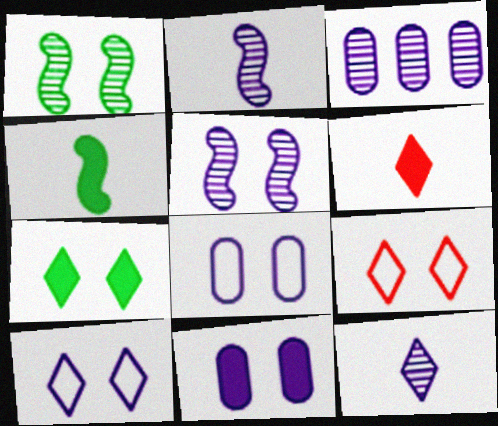[[1, 9, 11], 
[3, 4, 9], 
[3, 5, 12], 
[5, 10, 11]]